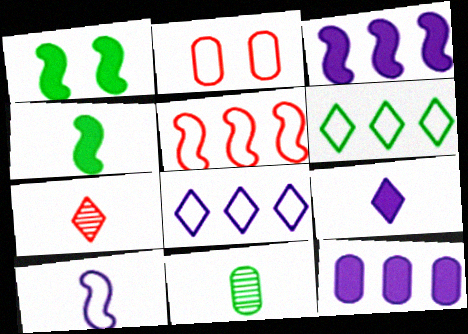[[1, 6, 11], 
[2, 6, 10], 
[2, 11, 12]]